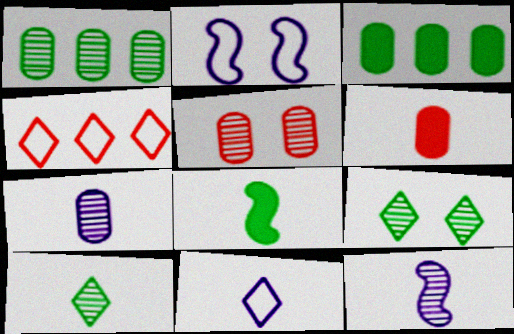[[1, 5, 7]]